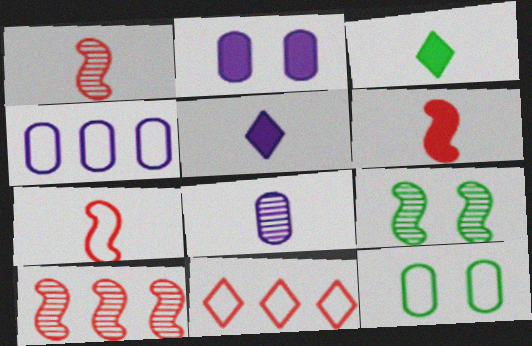[[1, 6, 7], 
[2, 4, 8], 
[3, 7, 8], 
[5, 10, 12]]